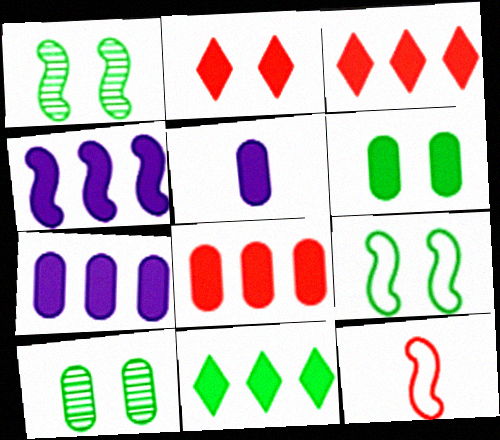[[1, 4, 12], 
[4, 8, 11], 
[5, 6, 8]]